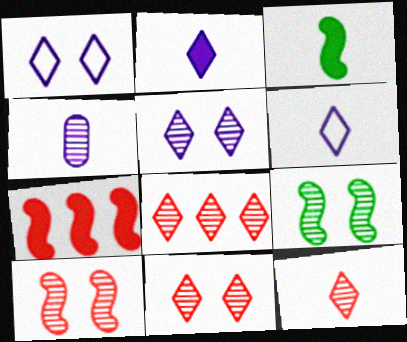[[4, 8, 9], 
[8, 11, 12]]